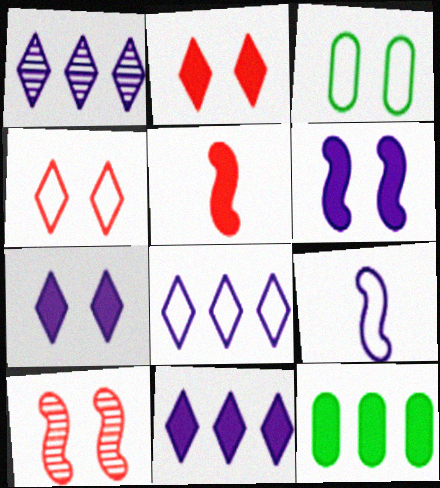[[1, 3, 5], 
[1, 8, 11], 
[3, 7, 10], 
[5, 7, 12]]